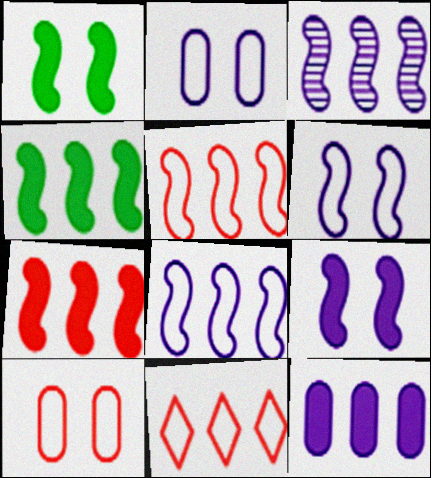[[3, 4, 5]]